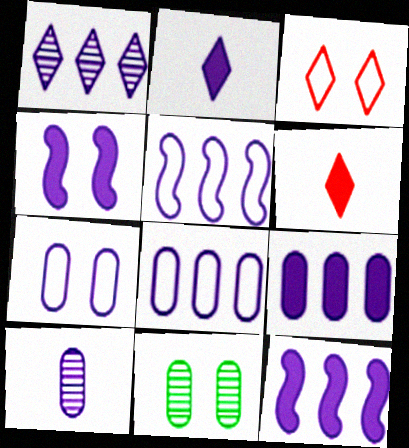[[1, 5, 9], 
[1, 8, 12], 
[2, 4, 9], 
[3, 4, 11], 
[5, 6, 11], 
[7, 9, 10]]